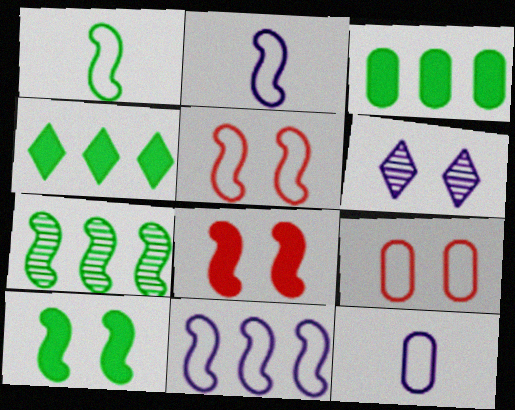[[1, 5, 11], 
[1, 7, 10], 
[2, 7, 8], 
[6, 9, 10]]